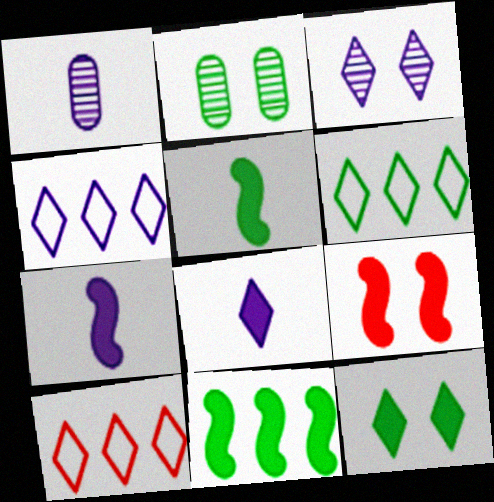[[1, 6, 9], 
[2, 5, 6], 
[2, 7, 10], 
[3, 4, 8], 
[4, 6, 10], 
[7, 9, 11]]